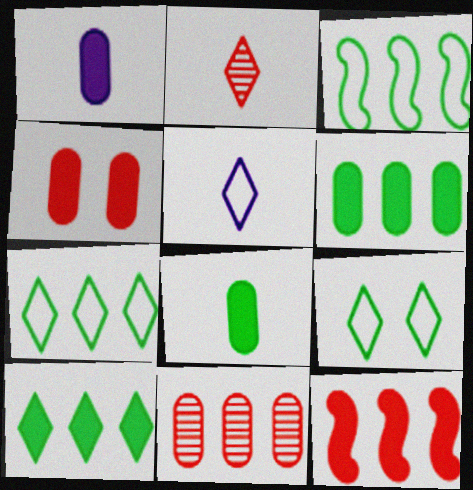[[1, 4, 6]]